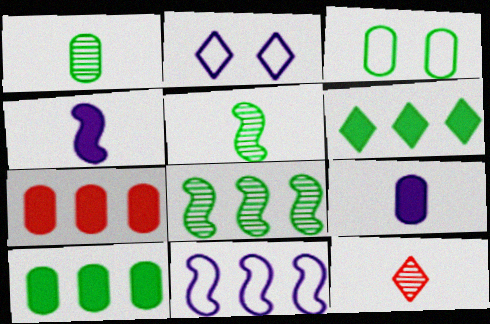[[1, 3, 10], 
[2, 5, 7], 
[2, 6, 12], 
[3, 5, 6]]